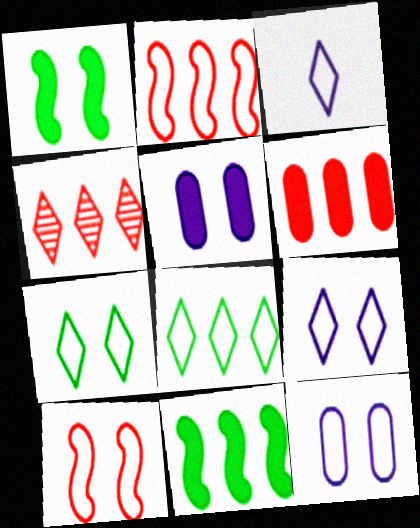[[2, 4, 6], 
[7, 10, 12]]